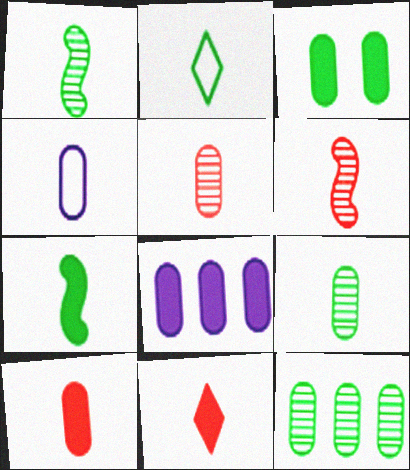[[1, 4, 11], 
[2, 7, 9], 
[3, 8, 10], 
[4, 9, 10]]